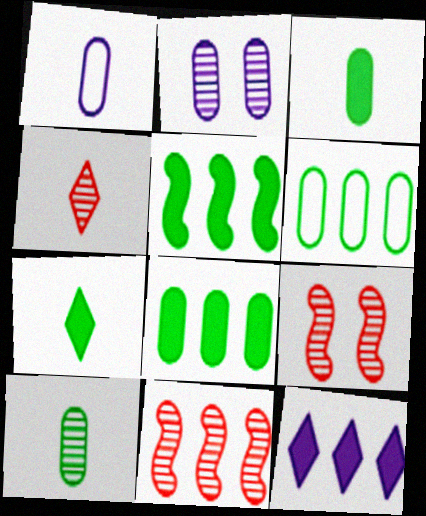[[6, 11, 12]]